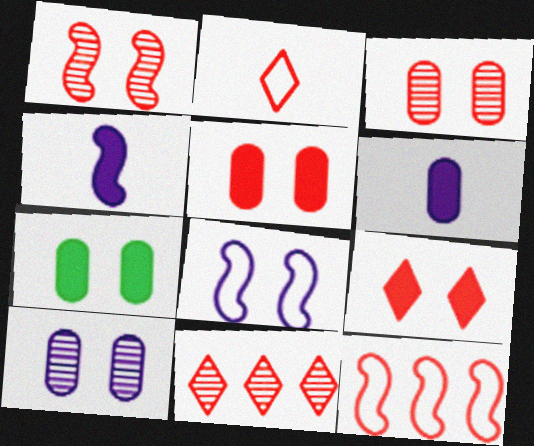[[2, 9, 11]]